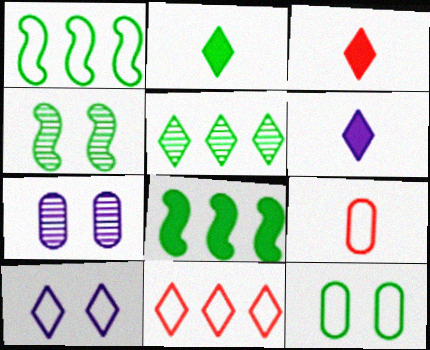[[1, 3, 7], 
[1, 9, 10], 
[2, 3, 6], 
[3, 5, 10]]